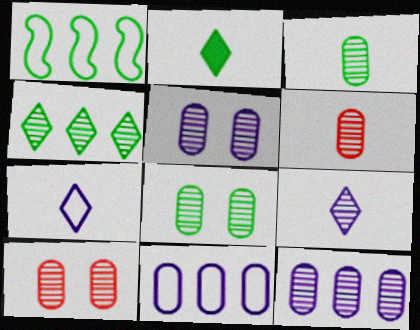[[1, 2, 8], 
[3, 10, 12], 
[5, 8, 10], 
[6, 8, 12]]